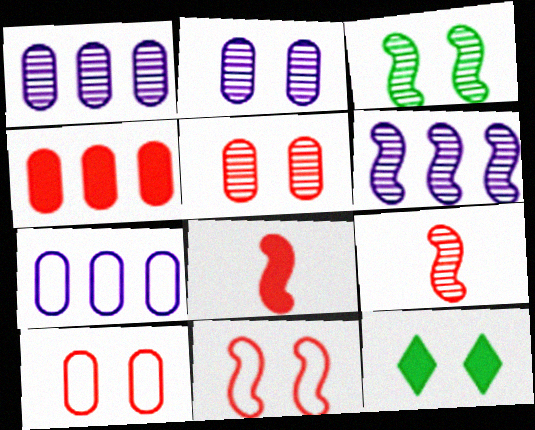[[2, 11, 12], 
[3, 6, 9], 
[7, 9, 12]]